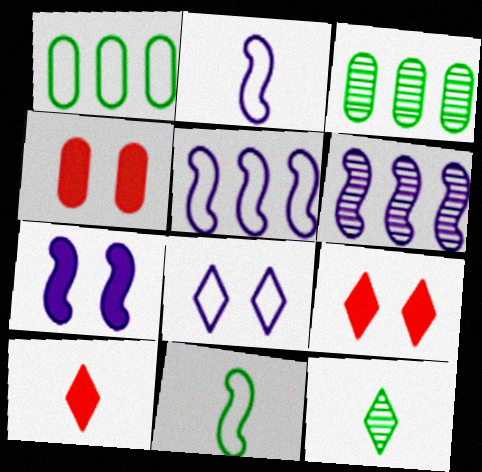[[2, 3, 9], 
[2, 6, 7], 
[4, 5, 12]]